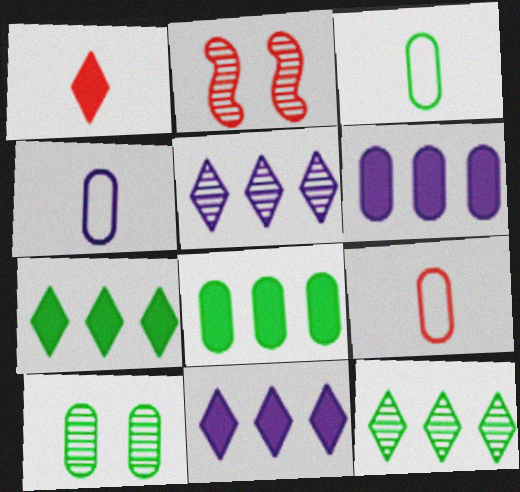[[2, 3, 11], 
[2, 4, 7], 
[3, 4, 9], 
[3, 8, 10], 
[6, 9, 10]]